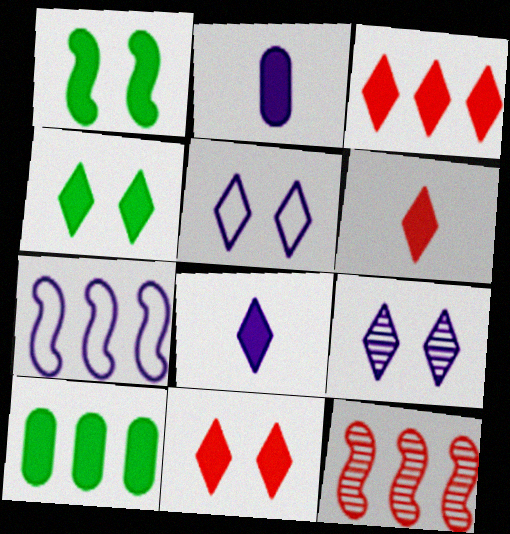[[1, 2, 3], 
[2, 7, 9], 
[3, 4, 8], 
[3, 6, 11]]